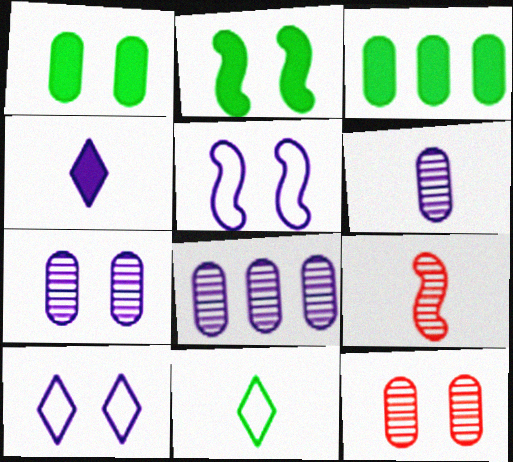[[2, 10, 12], 
[3, 9, 10], 
[4, 5, 8], 
[6, 7, 8]]